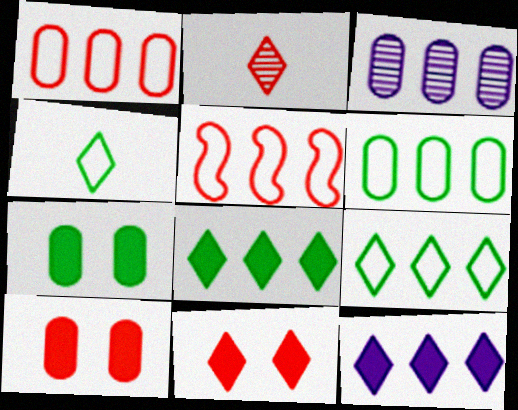[[2, 5, 10], 
[3, 5, 8]]